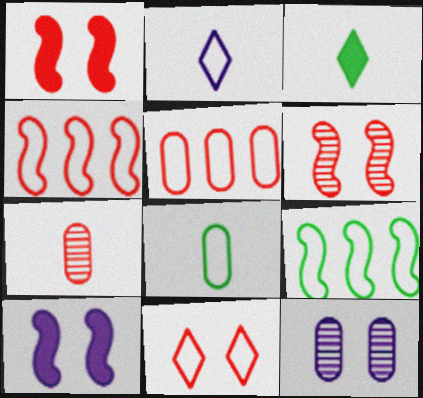[[3, 4, 12]]